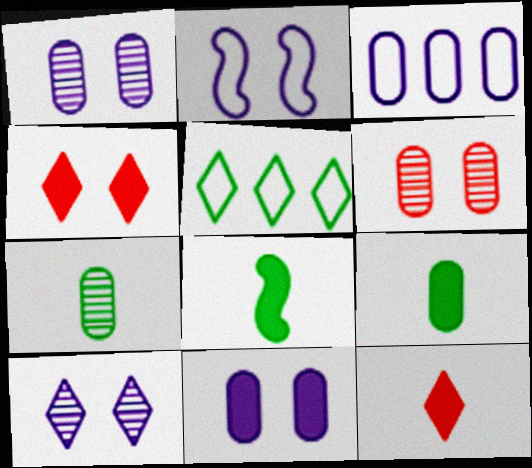[[2, 10, 11], 
[3, 6, 9], 
[5, 10, 12]]